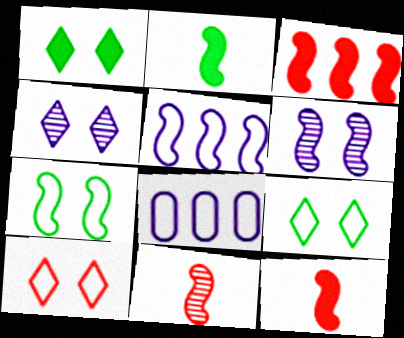[[1, 4, 10], 
[1, 8, 11]]